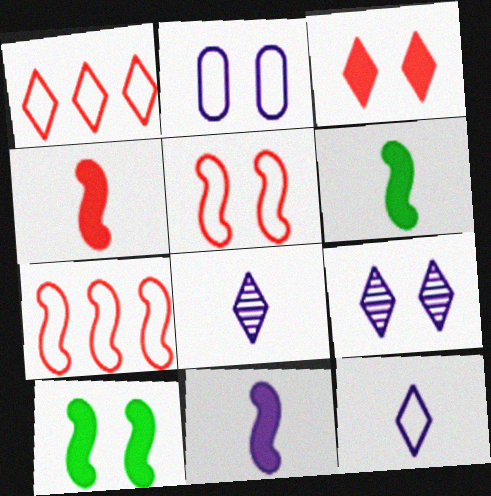[[4, 6, 11]]